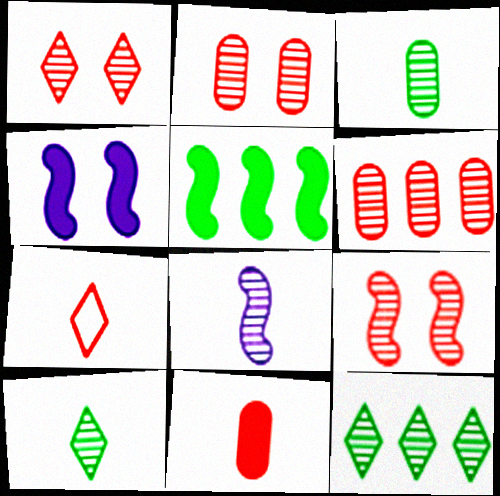[[1, 2, 9], 
[2, 8, 12]]